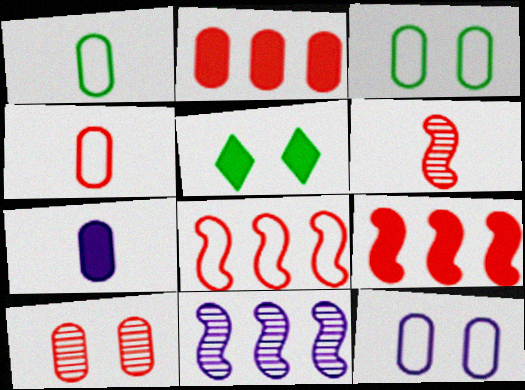[[2, 4, 10], 
[4, 5, 11], 
[5, 7, 9]]